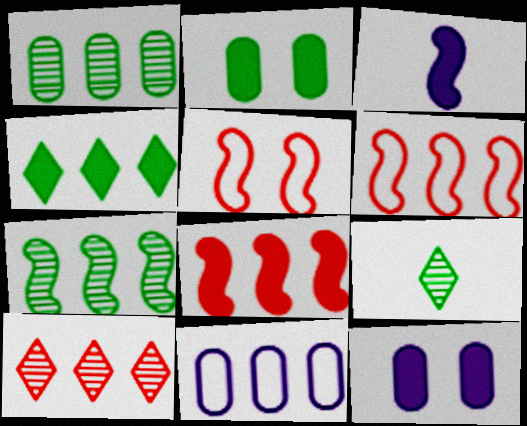[[3, 5, 7], 
[6, 9, 12]]